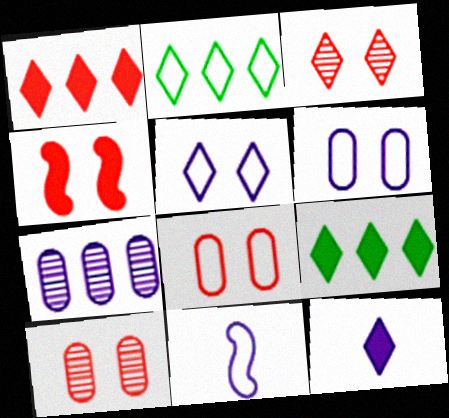[[2, 3, 12], 
[2, 8, 11], 
[3, 4, 8], 
[9, 10, 11]]